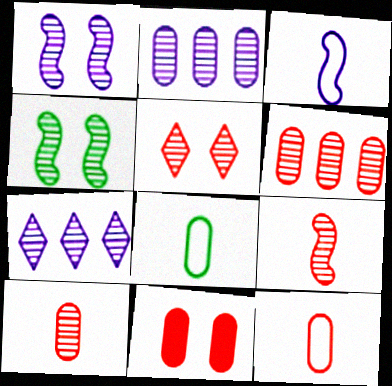[[2, 8, 11], 
[4, 7, 10], 
[5, 6, 9], 
[6, 11, 12]]